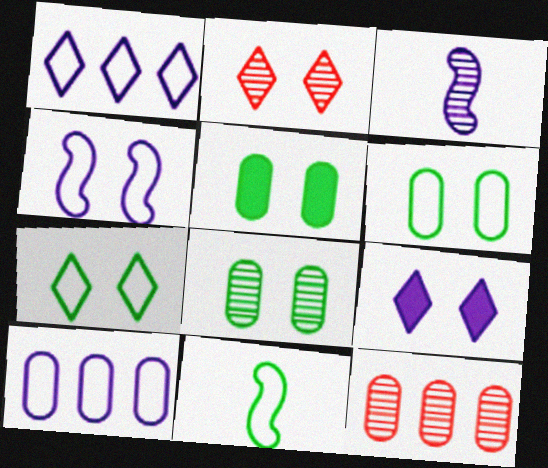[[2, 4, 5], 
[2, 7, 9], 
[3, 9, 10], 
[5, 6, 8], 
[9, 11, 12]]